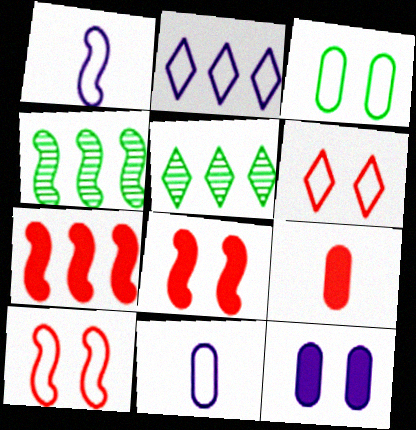[[1, 4, 8], 
[5, 8, 11]]